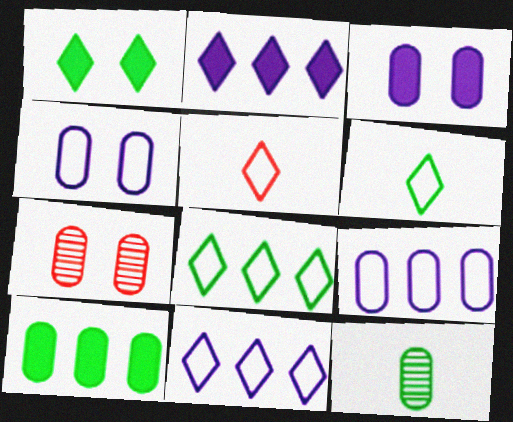[]